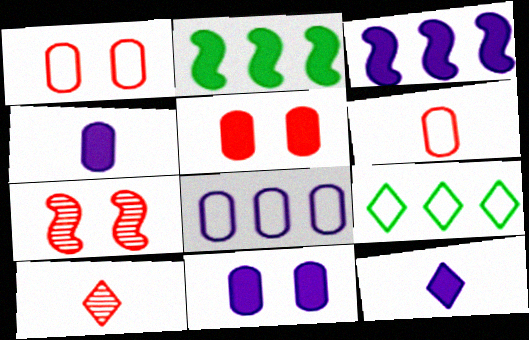[[2, 5, 12], 
[3, 11, 12], 
[4, 7, 9]]